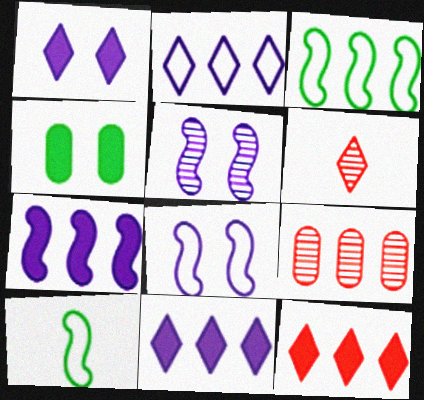[[1, 9, 10], 
[3, 9, 11]]